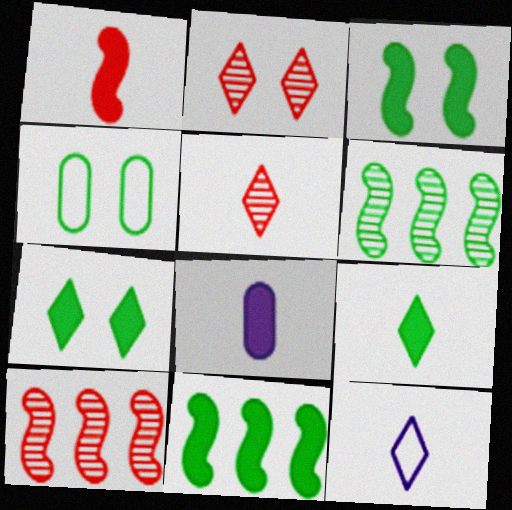[[1, 8, 9], 
[4, 6, 9], 
[5, 9, 12]]